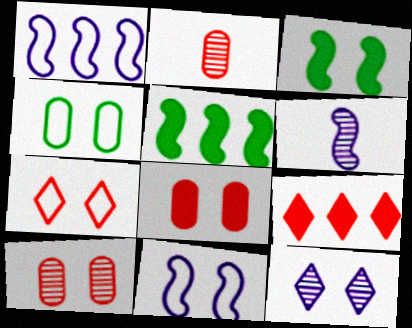[[4, 6, 9], 
[4, 7, 11]]